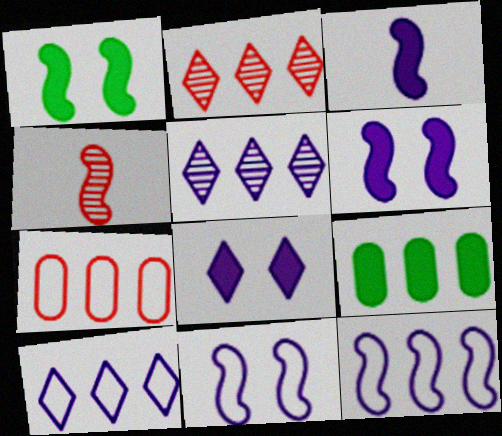[[1, 4, 12], 
[2, 9, 12]]